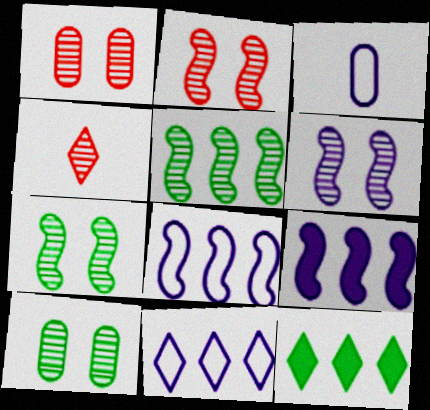[[2, 3, 12], 
[2, 6, 7]]